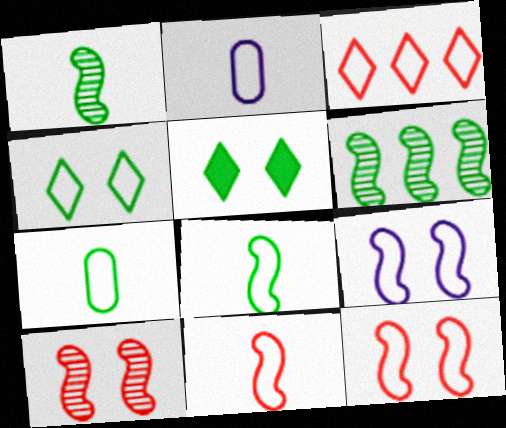[[3, 7, 9], 
[5, 6, 7]]